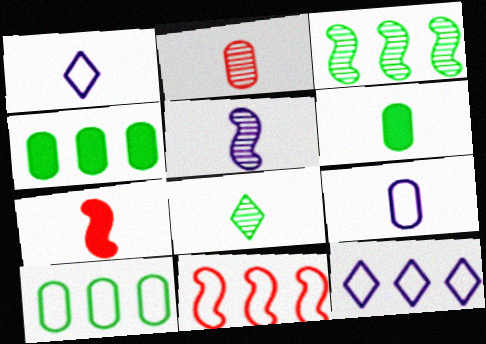[[2, 5, 8], 
[2, 6, 9], 
[7, 8, 9], 
[10, 11, 12]]